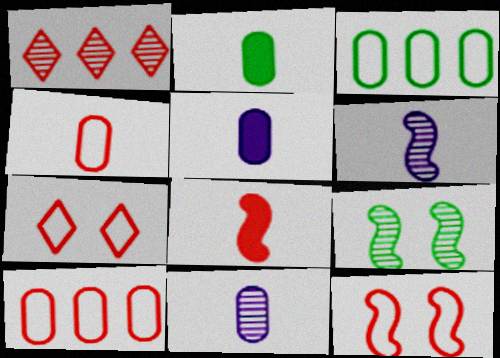[[1, 9, 11], 
[2, 4, 11]]